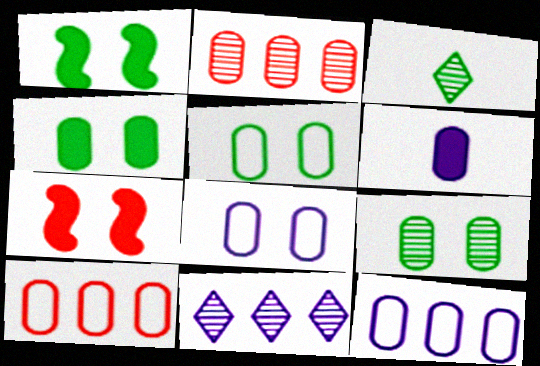[[2, 5, 6], 
[3, 7, 12], 
[4, 5, 9], 
[6, 9, 10]]